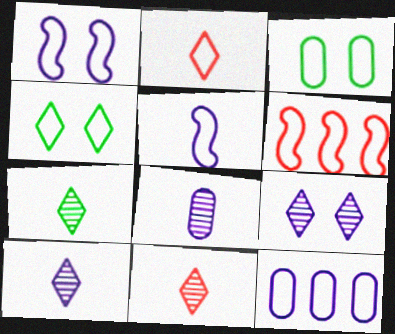[[7, 10, 11]]